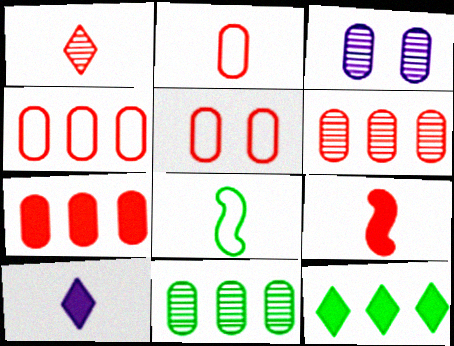[[1, 2, 9], 
[2, 4, 5], 
[4, 6, 7]]